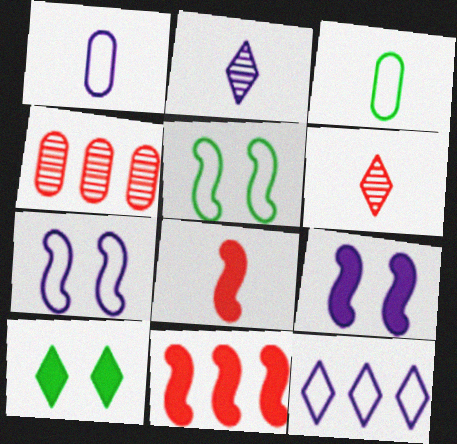[[1, 7, 12], 
[2, 3, 8], 
[6, 10, 12]]